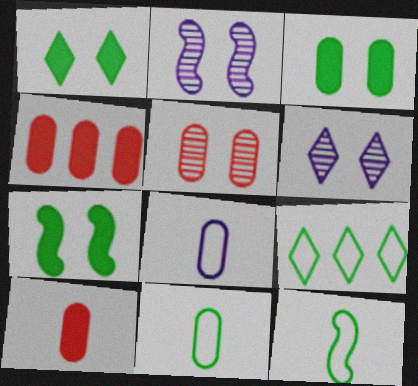[[1, 3, 7], 
[2, 9, 10], 
[4, 6, 12]]